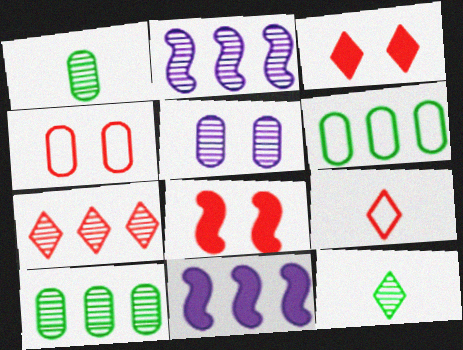[[2, 7, 10], 
[3, 7, 9], 
[4, 11, 12], 
[6, 7, 11]]